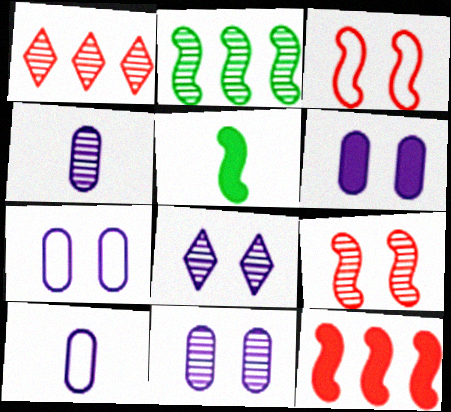[[1, 5, 7], 
[6, 7, 11]]